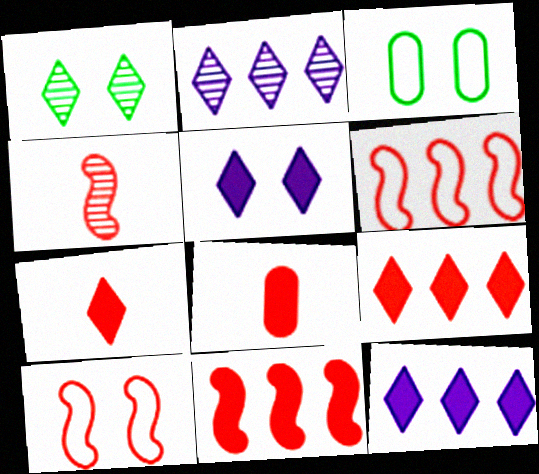[[3, 4, 12], 
[4, 10, 11]]